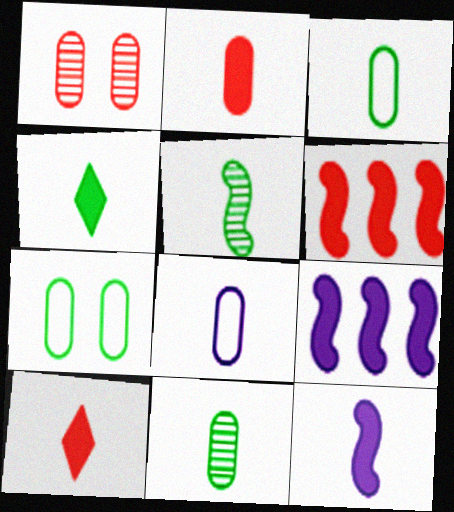[[2, 4, 12], 
[2, 8, 11], 
[3, 4, 5], 
[5, 8, 10]]